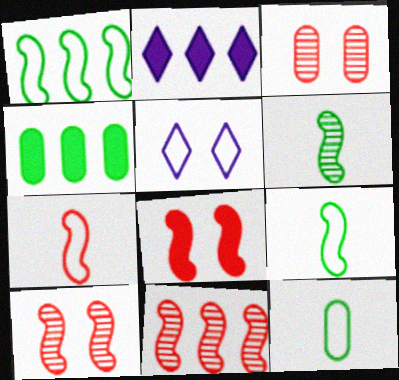[[2, 3, 9], 
[2, 10, 12], 
[7, 8, 11]]